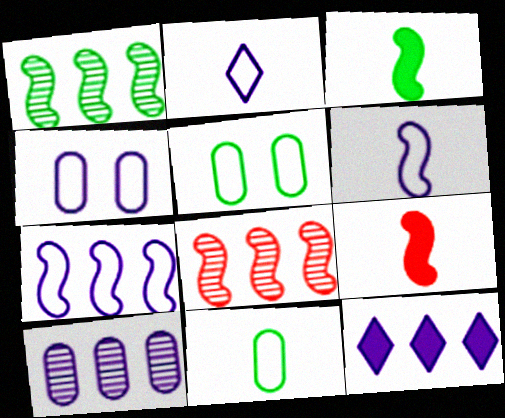[[2, 4, 7], 
[7, 10, 12]]